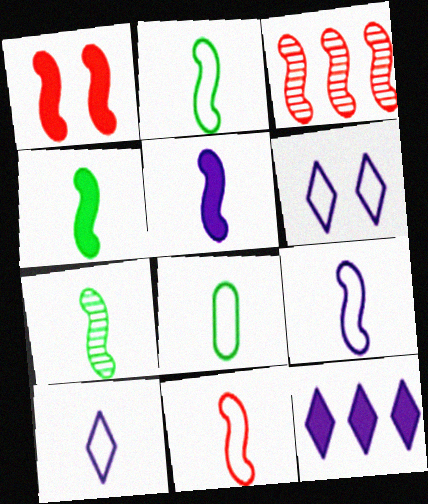[[1, 3, 11], 
[2, 4, 7], 
[2, 9, 11], 
[5, 7, 11], 
[8, 10, 11]]